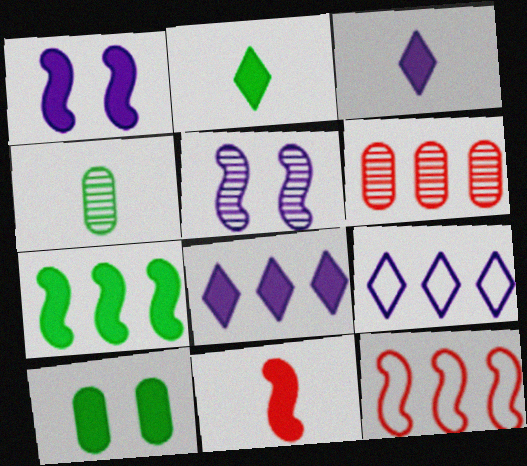[[1, 7, 11], 
[2, 7, 10], 
[6, 7, 9], 
[8, 10, 11]]